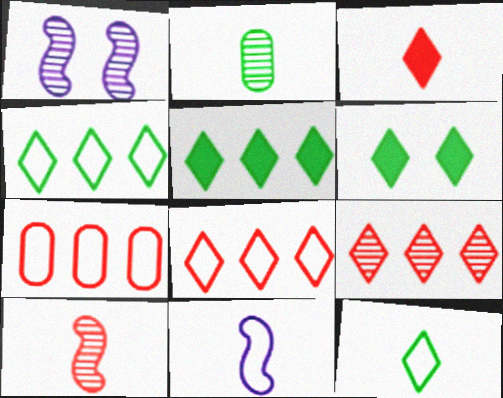[[1, 2, 9], 
[2, 3, 11]]